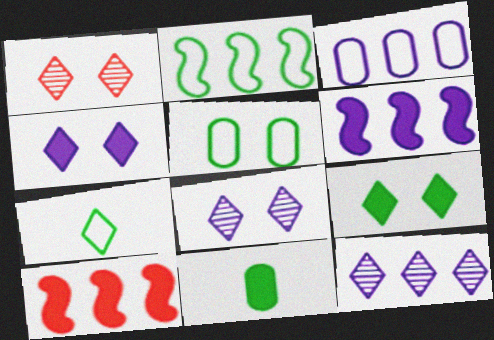[[2, 5, 7], 
[3, 6, 12], 
[4, 10, 11]]